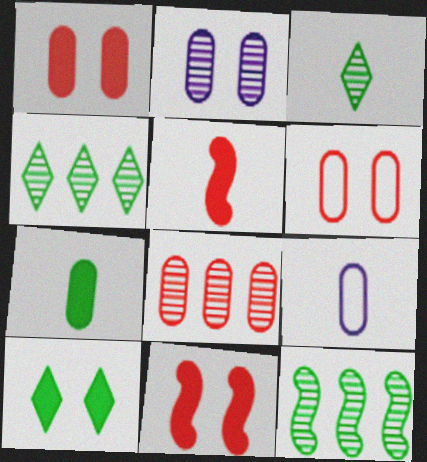[[3, 5, 9], 
[4, 9, 11]]